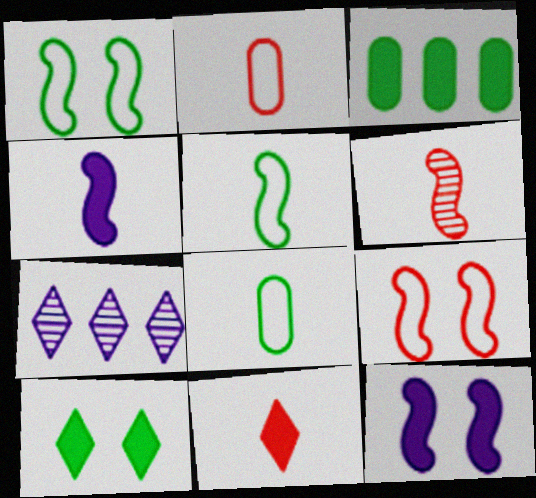[[2, 6, 11], 
[3, 11, 12], 
[4, 5, 6]]